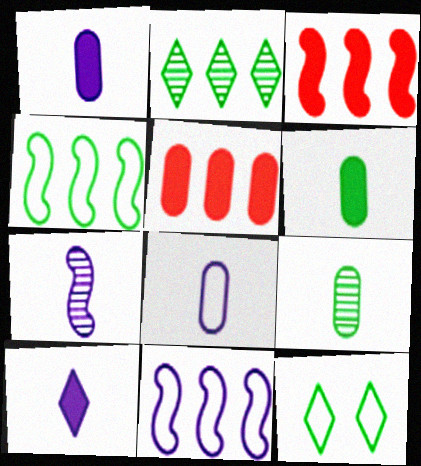[[2, 5, 11], 
[5, 7, 12], 
[7, 8, 10]]